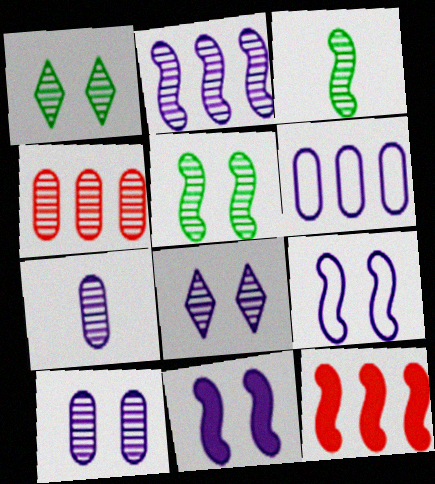[[2, 7, 8], 
[3, 4, 8], 
[3, 9, 12]]